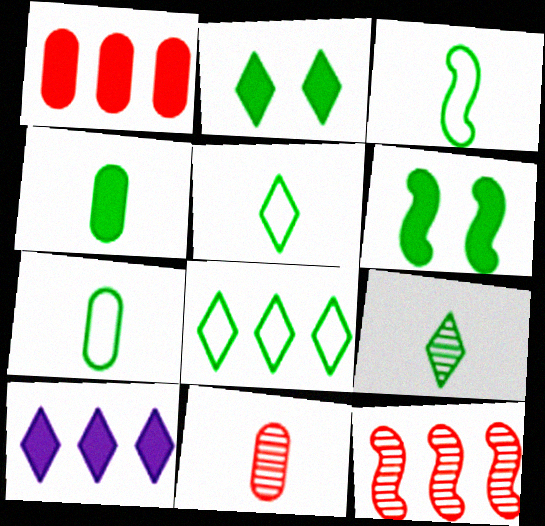[[2, 8, 9], 
[3, 4, 9], 
[3, 5, 7]]